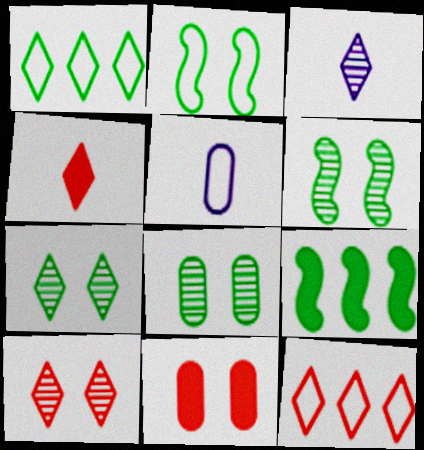[[2, 5, 12], 
[4, 10, 12], 
[5, 9, 10], 
[6, 7, 8]]